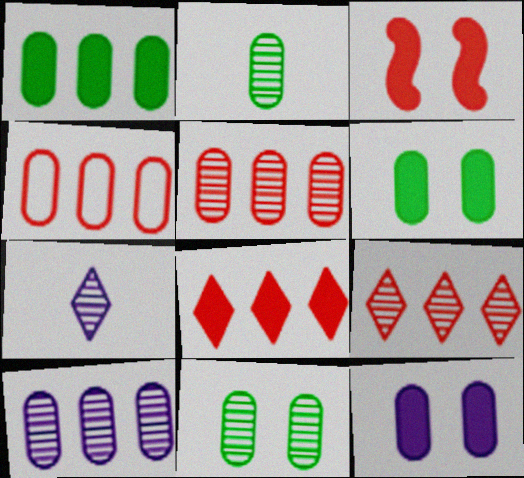[[1, 4, 10], 
[2, 4, 12]]